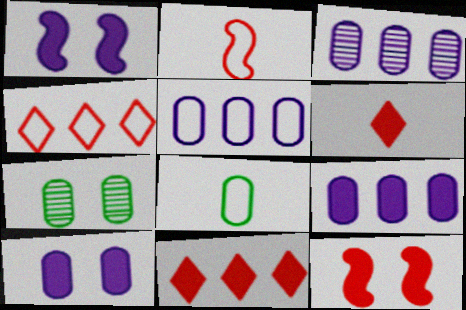[[3, 5, 9]]